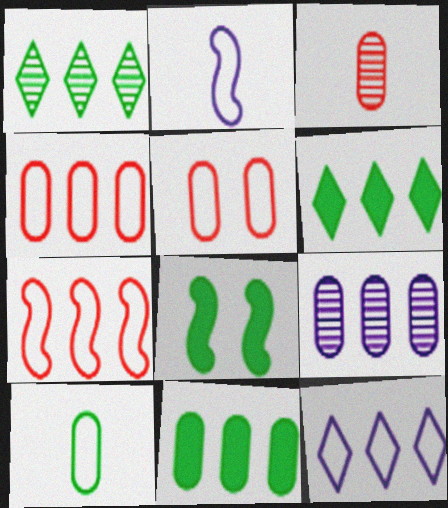[[1, 8, 10], 
[3, 8, 12], 
[4, 9, 11], 
[6, 7, 9]]